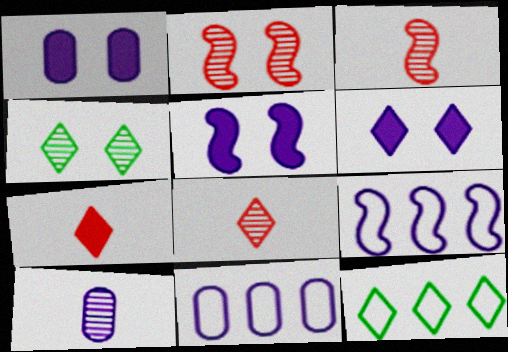[[1, 3, 12], 
[1, 5, 6], 
[1, 10, 11], 
[6, 8, 12], 
[6, 9, 10]]